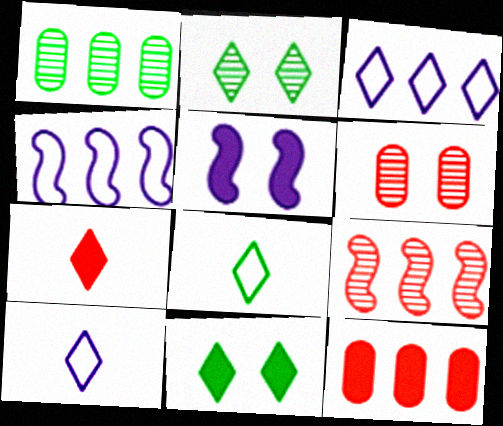[[2, 3, 7]]